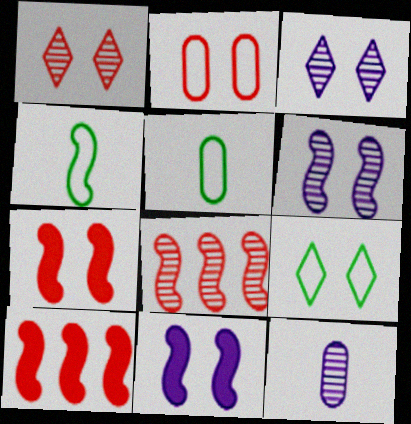[[1, 2, 7], 
[3, 5, 10], 
[4, 6, 10], 
[4, 8, 11], 
[9, 10, 12]]